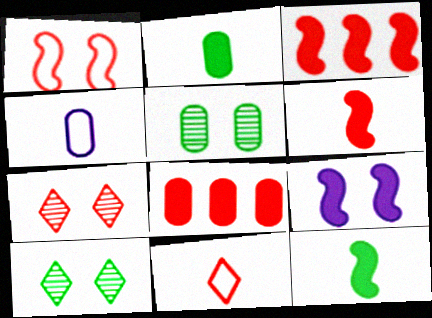[[3, 4, 10], 
[3, 9, 12], 
[4, 5, 8]]